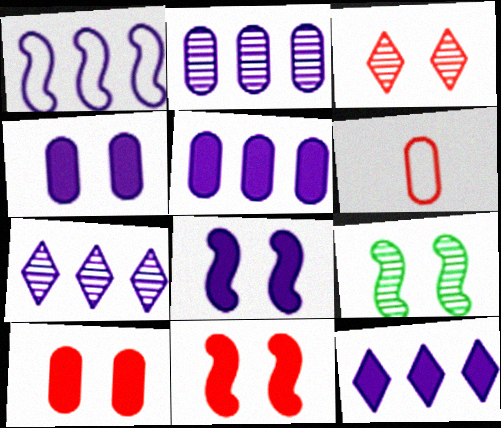[[1, 2, 12], 
[1, 5, 7], 
[6, 9, 12]]